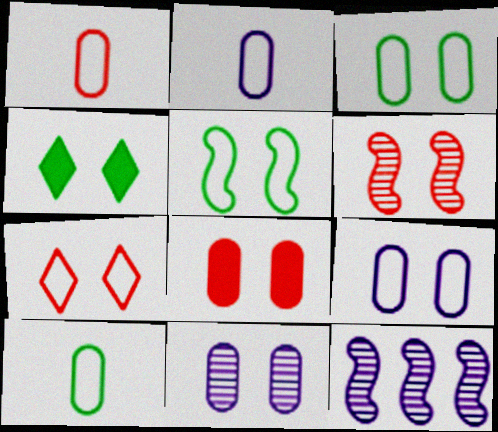[[1, 2, 10], 
[1, 4, 12], 
[3, 8, 11], 
[4, 6, 9], 
[5, 7, 9], 
[6, 7, 8]]